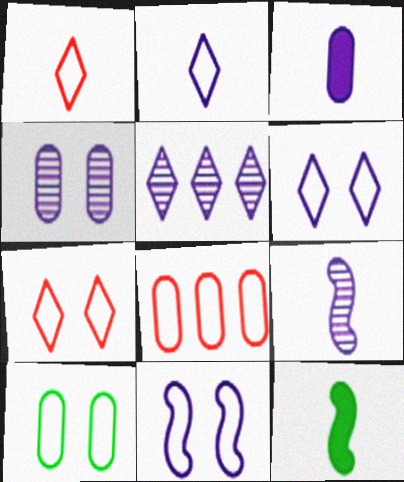[[2, 3, 9], 
[3, 5, 11], 
[4, 5, 9], 
[7, 10, 11]]